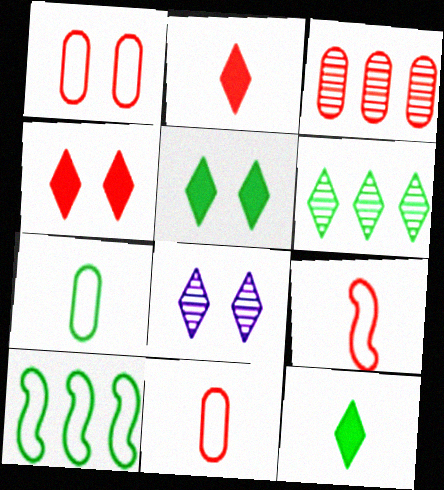[[3, 4, 9]]